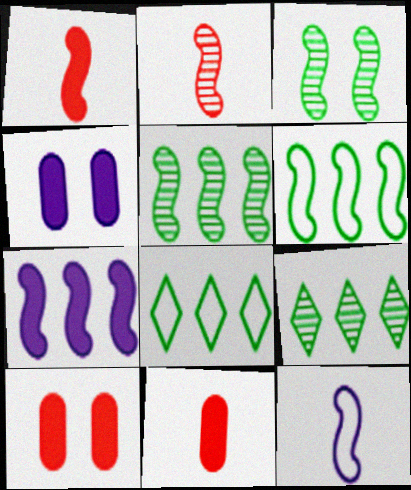[[2, 4, 8], 
[9, 10, 12]]